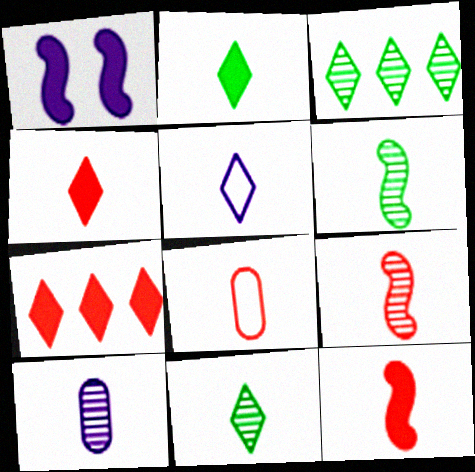[[1, 3, 8], 
[4, 5, 11], 
[4, 8, 9], 
[9, 10, 11]]